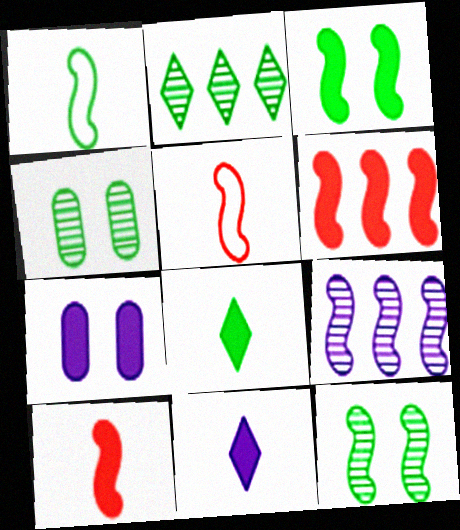[[2, 5, 7], 
[3, 5, 9], 
[6, 7, 8]]